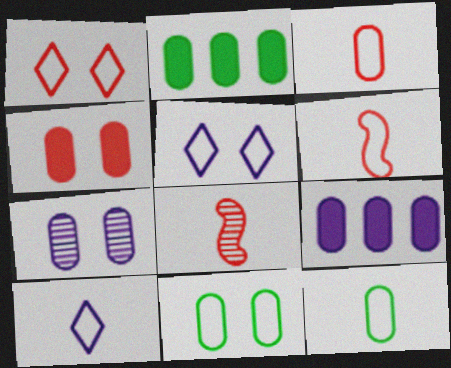[[2, 3, 7], 
[2, 5, 8], 
[4, 7, 11], 
[6, 10, 12]]